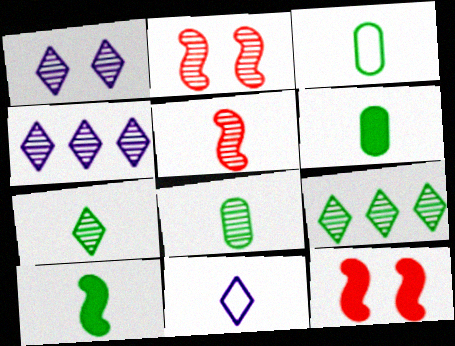[[2, 4, 8], 
[3, 4, 12], 
[3, 6, 8], 
[3, 7, 10], 
[5, 6, 11]]